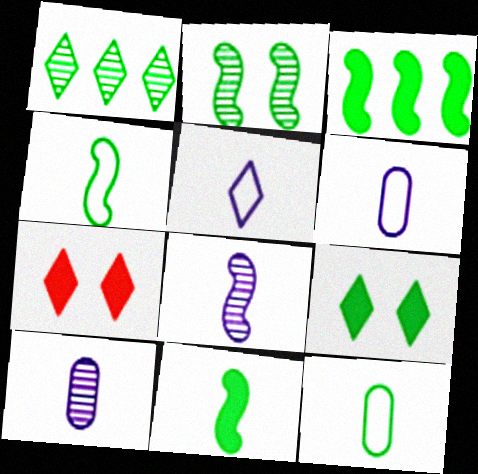[[1, 5, 7], 
[2, 3, 4]]